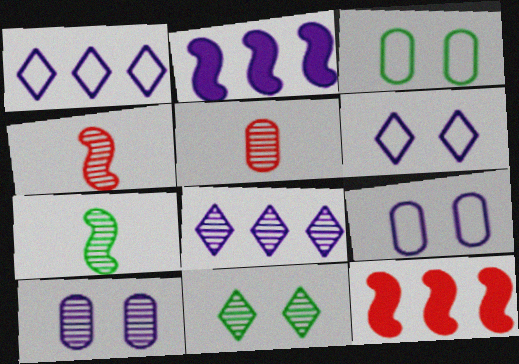[]